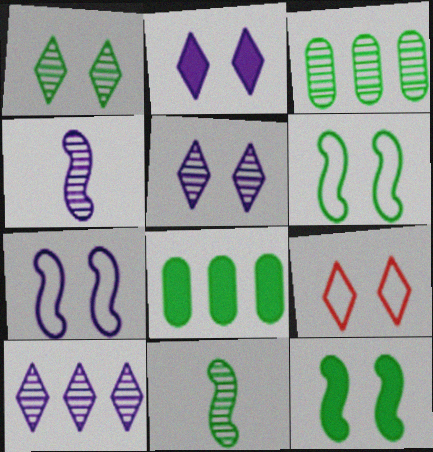[[1, 2, 9], 
[1, 3, 11], 
[4, 8, 9]]